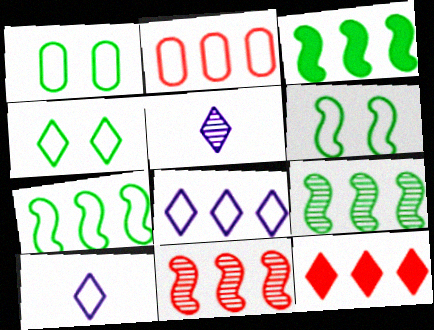[[1, 4, 6], 
[2, 6, 10], 
[2, 7, 8], 
[2, 11, 12], 
[3, 7, 9], 
[4, 5, 12]]